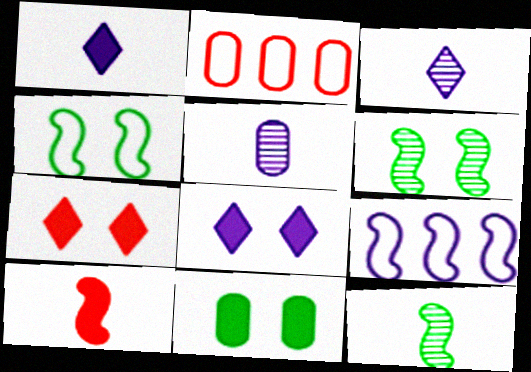[[1, 2, 6], 
[2, 5, 11], 
[2, 8, 12], 
[5, 8, 9], 
[6, 9, 10]]